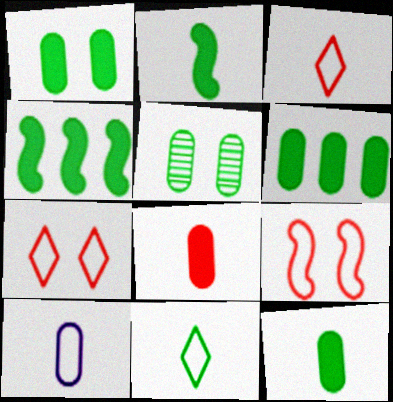[[1, 6, 12], 
[4, 5, 11]]